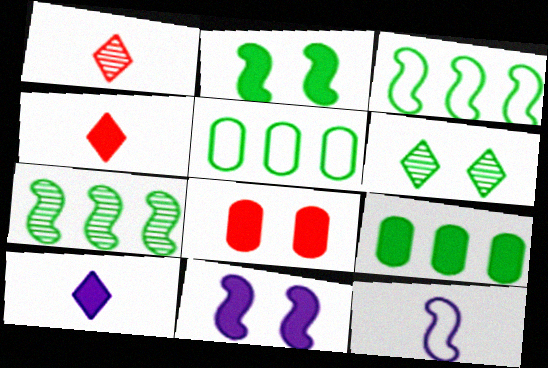[[1, 5, 11], 
[4, 9, 11]]